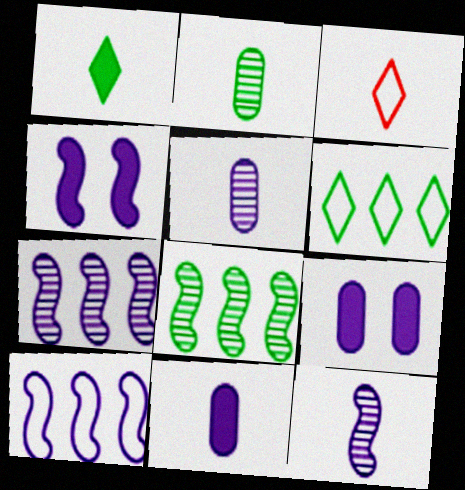[[3, 8, 9], 
[4, 10, 12]]